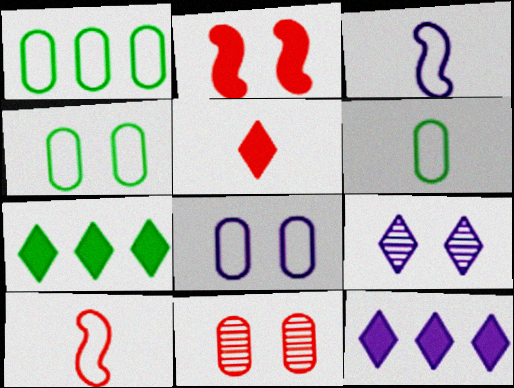[[1, 4, 6], 
[2, 4, 9], 
[3, 7, 11]]